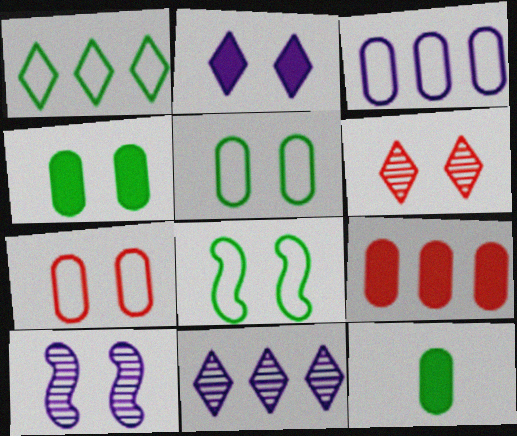[]